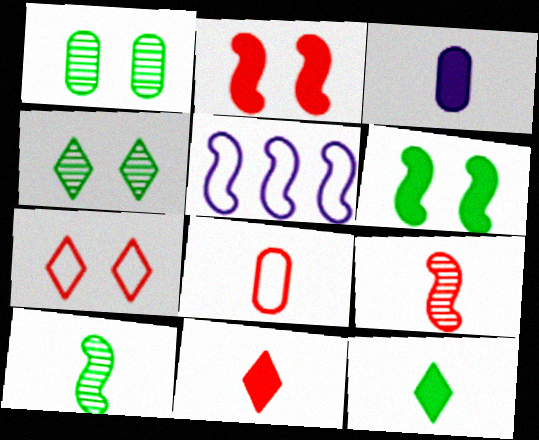[[1, 5, 11], 
[2, 5, 10], 
[5, 6, 9], 
[8, 9, 11]]